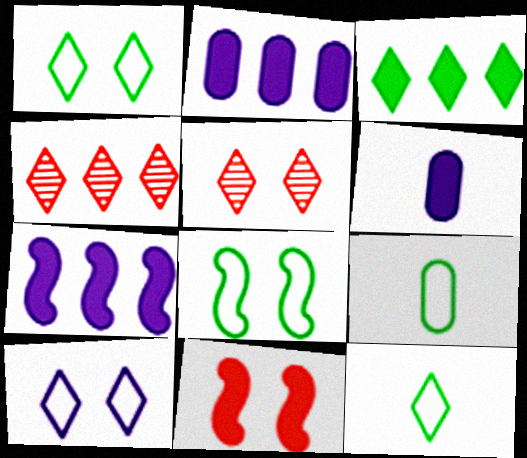[[3, 6, 11], 
[4, 6, 8], 
[5, 7, 9]]